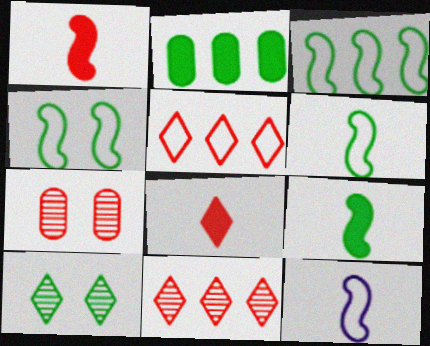[[1, 5, 7], 
[2, 6, 10], 
[3, 4, 6]]